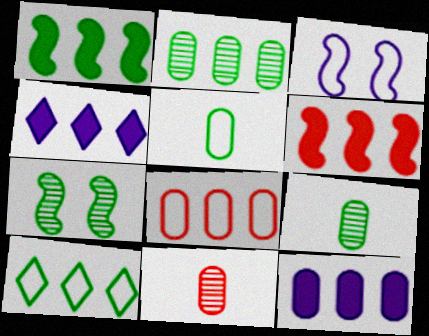[[1, 2, 10], 
[2, 8, 12]]